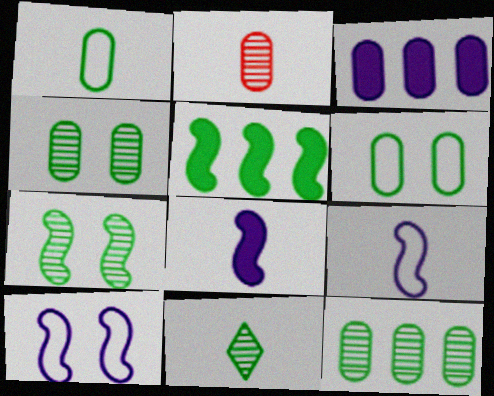[[2, 3, 6], 
[5, 6, 11], 
[7, 11, 12]]